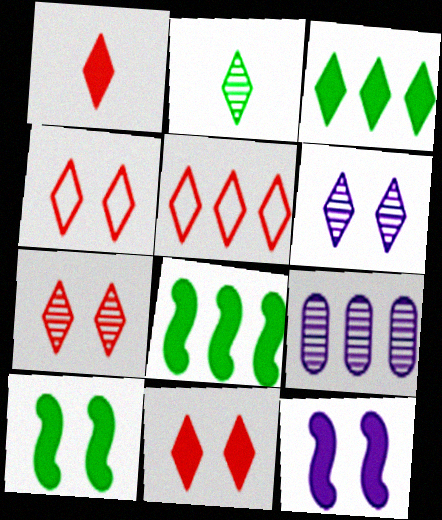[[1, 5, 7], 
[4, 7, 11], 
[5, 8, 9]]